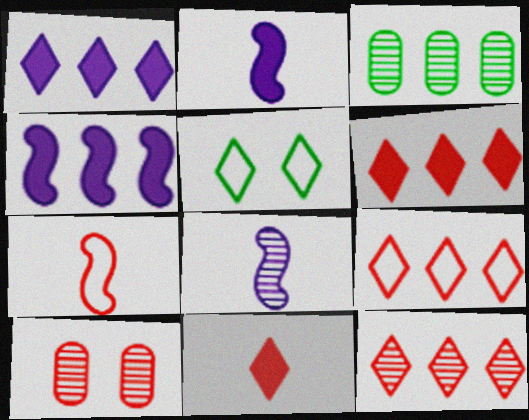[[3, 4, 9], 
[6, 7, 10], 
[6, 9, 12]]